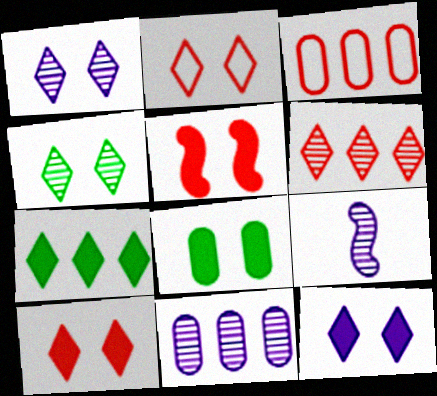[[1, 9, 11], 
[2, 4, 12], 
[5, 8, 12]]